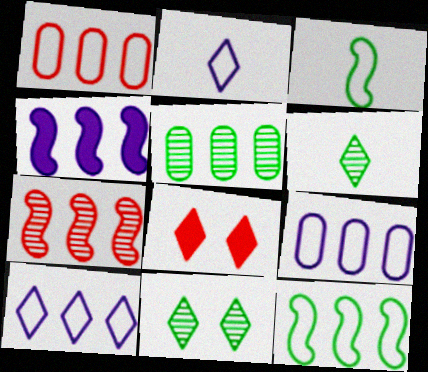[[1, 10, 12], 
[4, 7, 12], 
[6, 8, 10]]